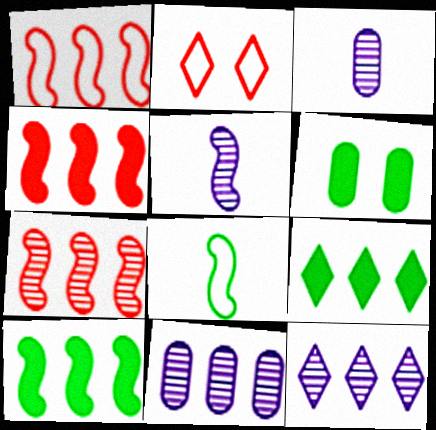[[1, 4, 7], 
[1, 9, 11], 
[2, 3, 10]]